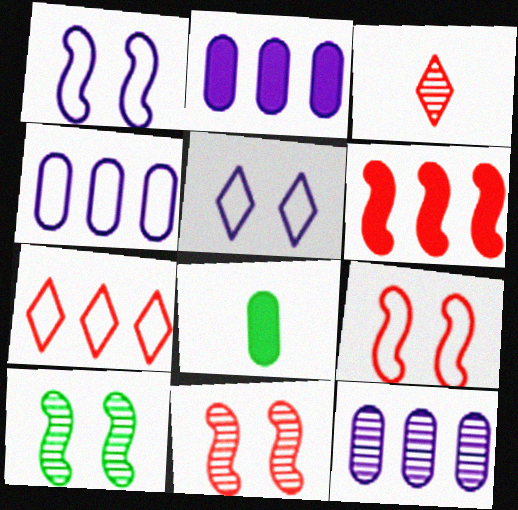[[2, 4, 12], 
[3, 10, 12]]